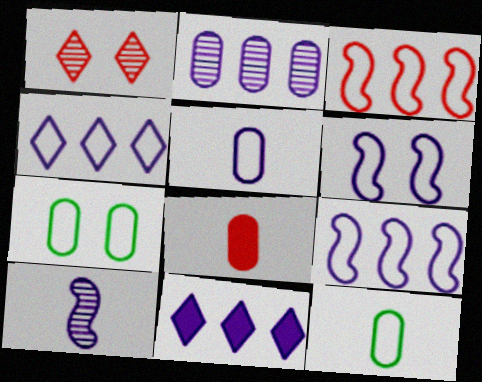[[1, 3, 8], 
[2, 7, 8], 
[2, 9, 11], 
[4, 5, 6]]